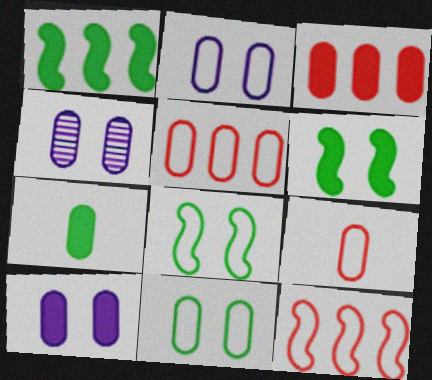[[2, 4, 10], 
[3, 7, 10], 
[4, 5, 7]]